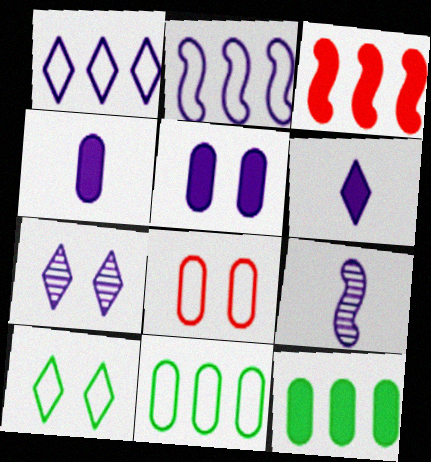[[1, 5, 9], 
[1, 6, 7], 
[2, 4, 7]]